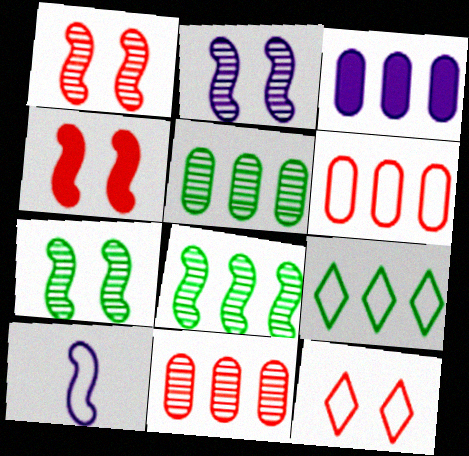[[1, 2, 7], 
[3, 5, 6], 
[4, 8, 10]]